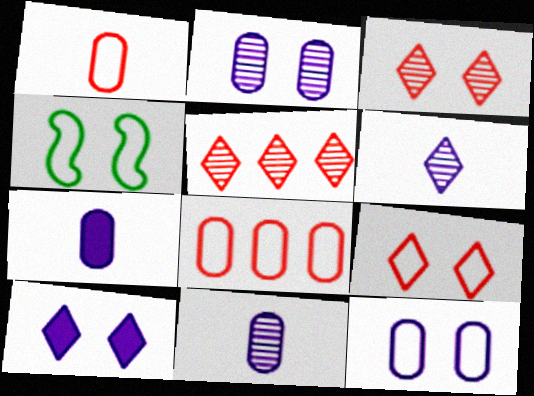[[4, 5, 7], 
[4, 9, 12]]